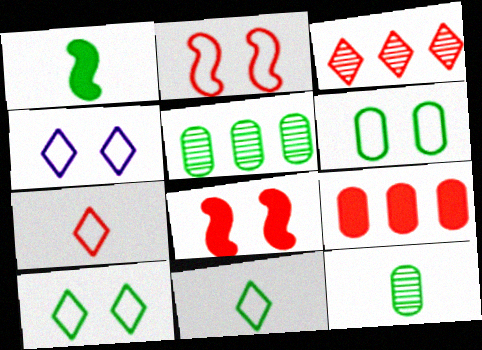[[1, 5, 10], 
[1, 11, 12], 
[2, 4, 6]]